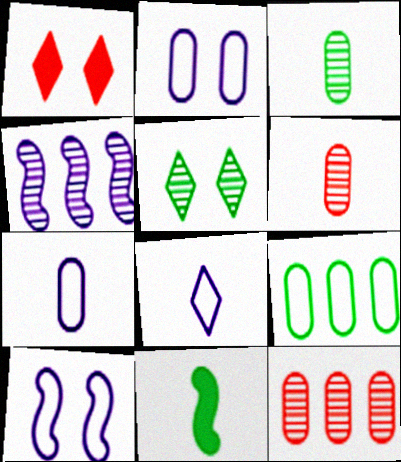[[4, 5, 6], 
[5, 9, 11], 
[6, 8, 11]]